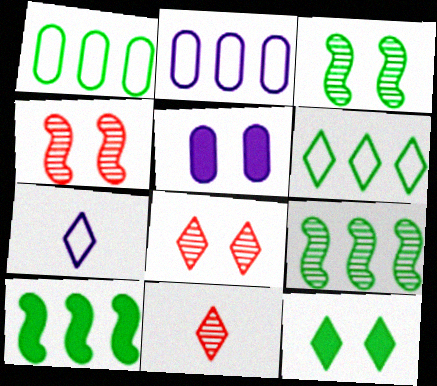[]